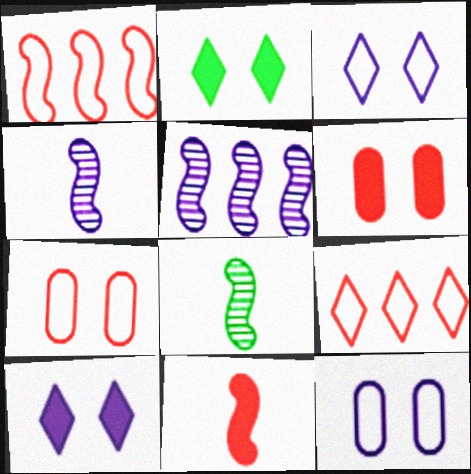[]